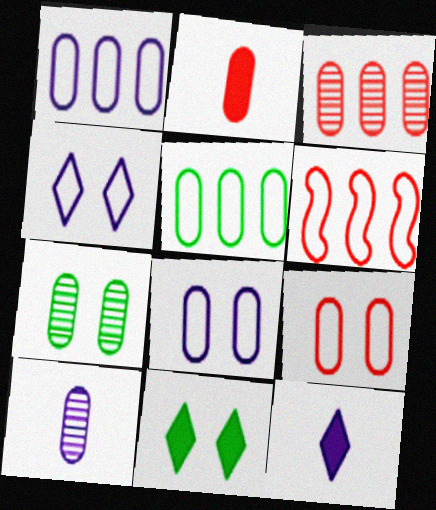[[1, 2, 7], 
[2, 3, 9], 
[3, 7, 10], 
[6, 7, 12], 
[6, 10, 11]]